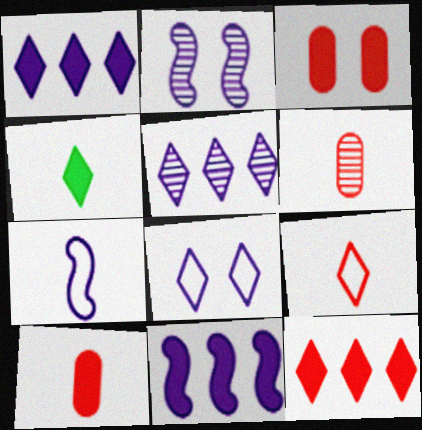[[2, 7, 11], 
[3, 4, 11], 
[4, 6, 7]]